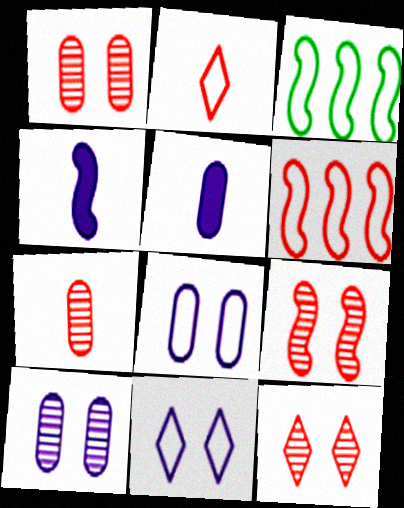[[1, 9, 12], 
[2, 3, 8], 
[3, 4, 9], 
[3, 5, 12]]